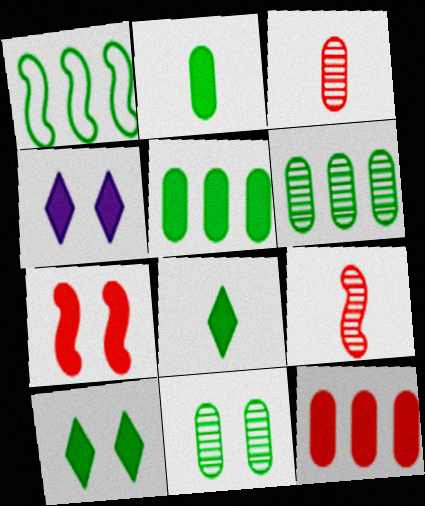[[1, 3, 4], 
[1, 8, 11]]